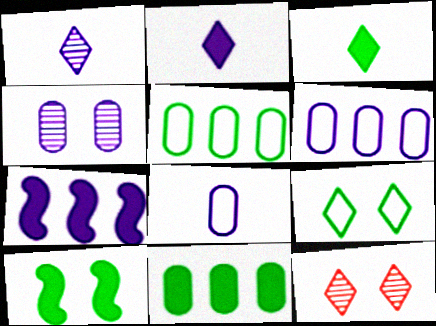[[3, 10, 11]]